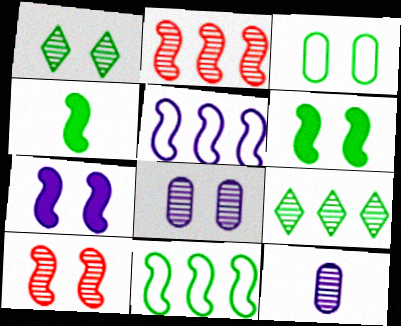[[1, 2, 12], 
[1, 3, 6], 
[1, 8, 10], 
[3, 4, 9], 
[4, 5, 10], 
[9, 10, 12]]